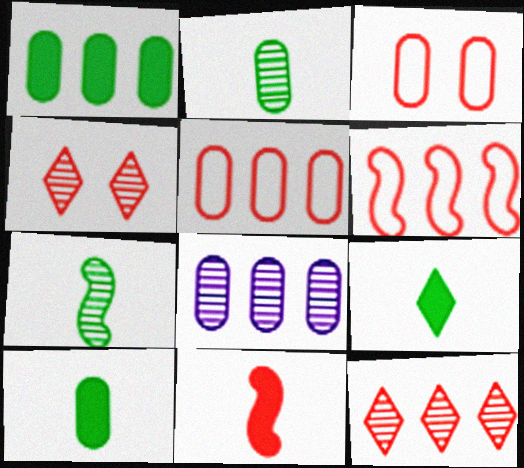[[1, 5, 8], 
[3, 8, 10], 
[3, 11, 12], 
[4, 5, 11], 
[4, 7, 8]]